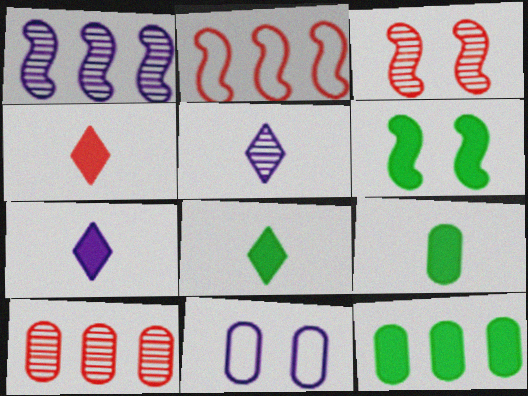[[1, 7, 11], 
[4, 7, 8], 
[6, 8, 12], 
[9, 10, 11]]